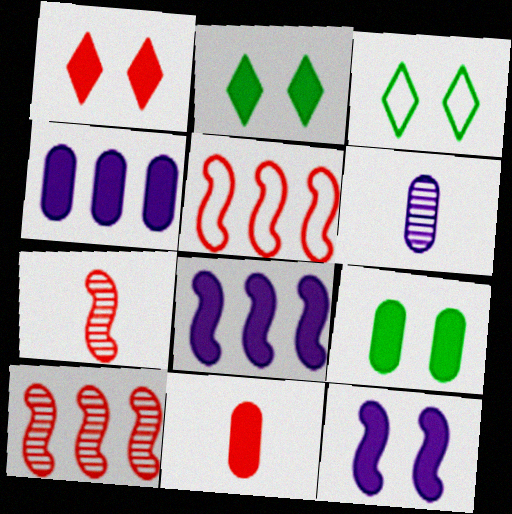[[1, 9, 12], 
[2, 5, 6], 
[2, 8, 11], 
[3, 4, 7], 
[4, 9, 11]]